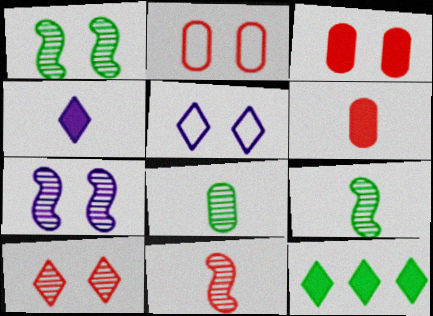[[1, 3, 5]]